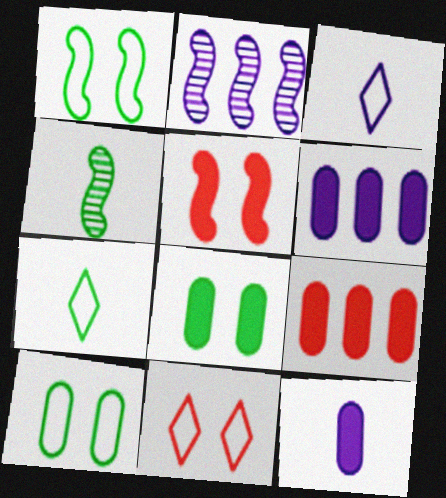[[4, 6, 11], 
[8, 9, 12]]